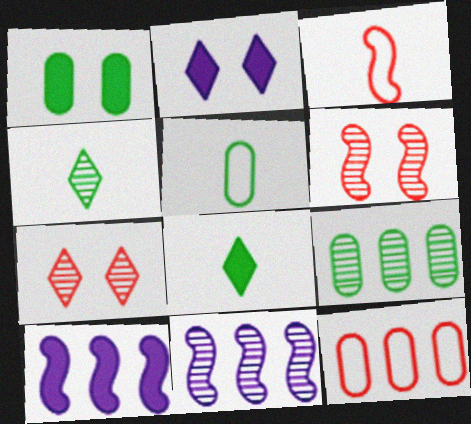[[1, 5, 9], 
[2, 3, 9], 
[5, 7, 10]]